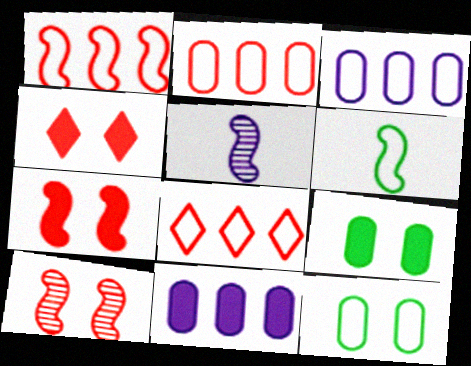[[1, 2, 8], 
[5, 8, 9]]